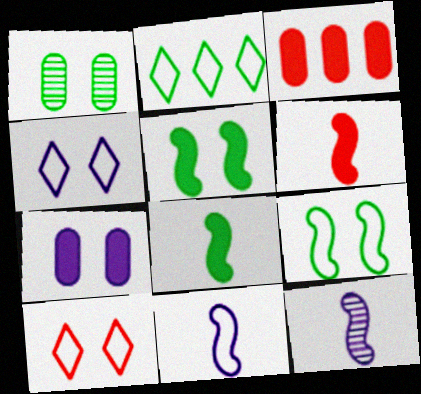[[1, 2, 8]]